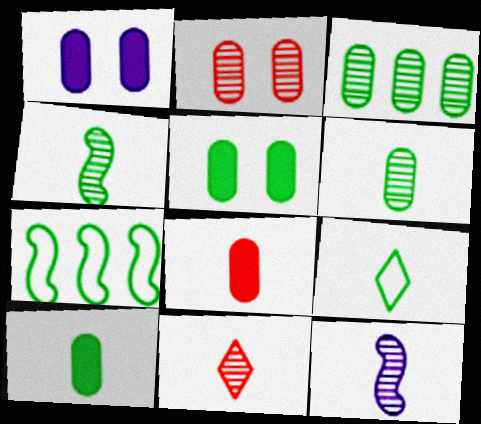[[1, 7, 11], 
[4, 9, 10], 
[6, 11, 12], 
[8, 9, 12]]